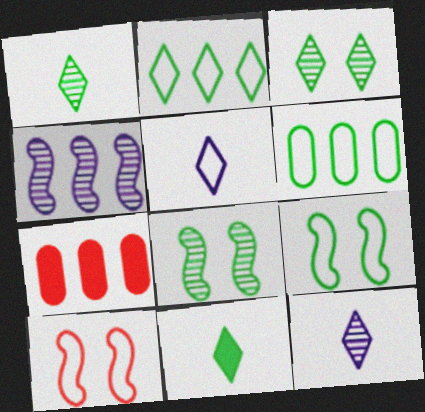[[2, 3, 11], 
[2, 4, 7], 
[5, 6, 10], 
[5, 7, 8], 
[6, 8, 11], 
[7, 9, 12]]